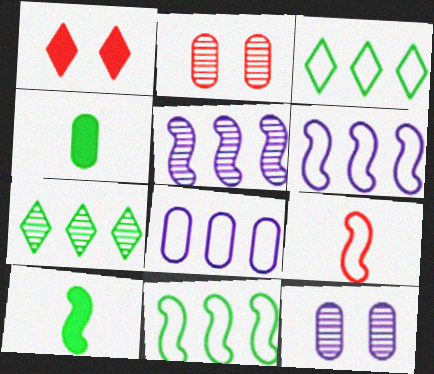[[2, 4, 8]]